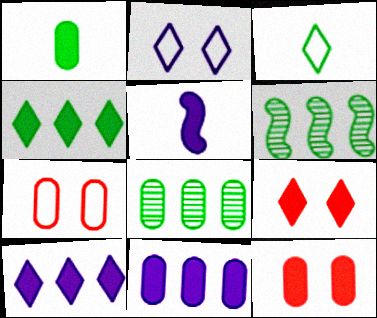[[1, 11, 12], 
[4, 5, 12]]